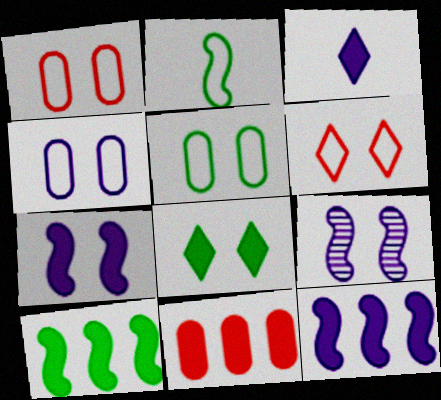[[1, 4, 5], 
[1, 8, 9]]